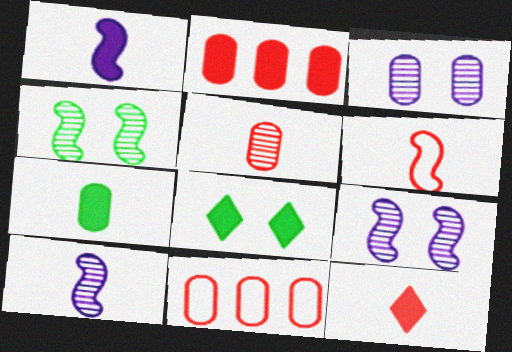[[1, 2, 8], 
[1, 7, 12], 
[3, 7, 11], 
[5, 6, 12], 
[8, 10, 11]]